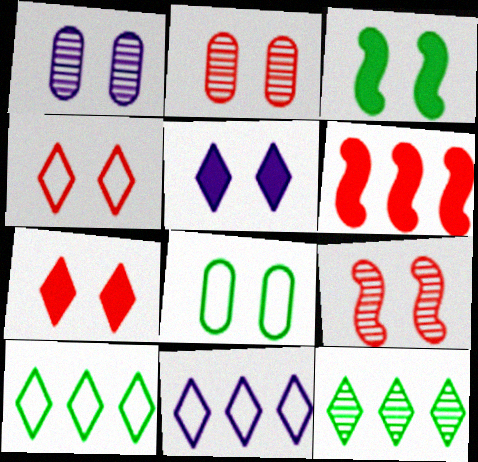[[1, 3, 4], 
[5, 8, 9]]